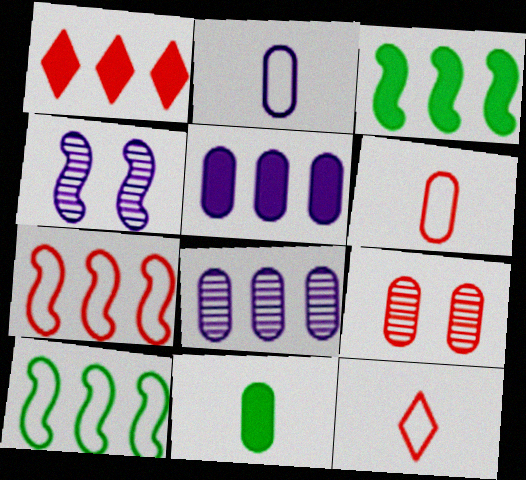[[1, 3, 5], 
[1, 8, 10]]